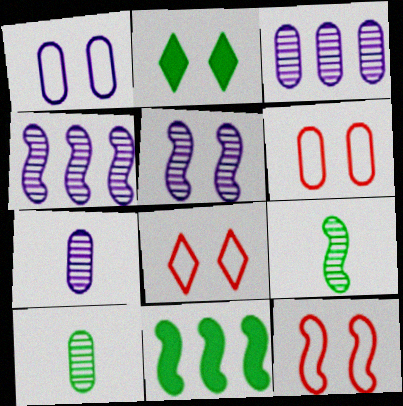[[2, 5, 6], 
[6, 8, 12], 
[7, 8, 11]]